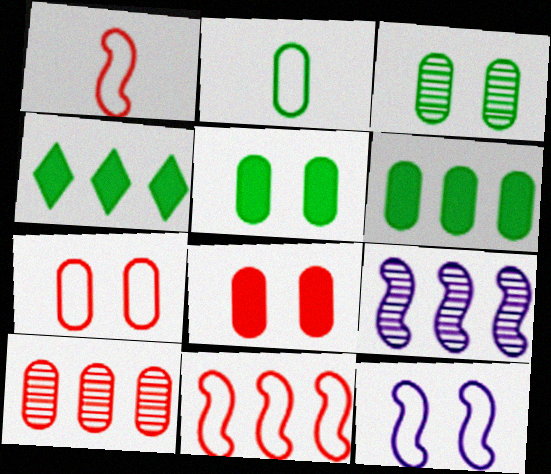[[2, 3, 6]]